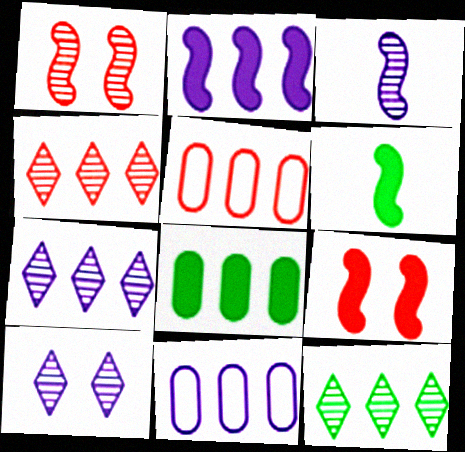[[2, 5, 12], 
[2, 6, 9], 
[2, 7, 11], 
[4, 7, 12], 
[5, 6, 10]]